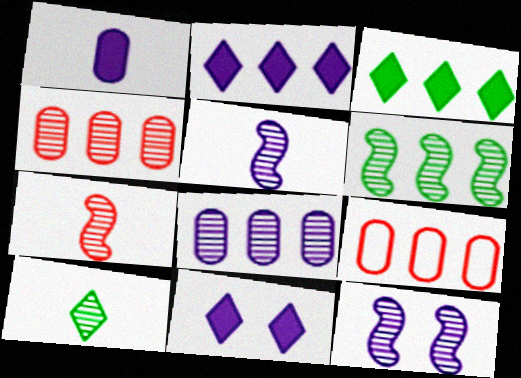[[2, 6, 9], 
[4, 10, 12], 
[6, 7, 12]]